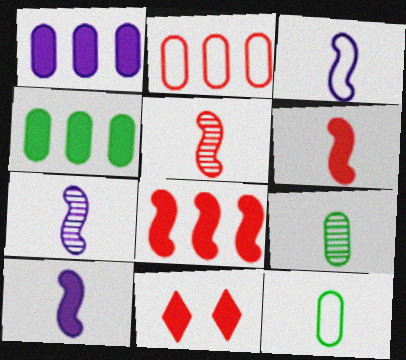[[2, 5, 11], 
[3, 7, 10], 
[4, 10, 11]]